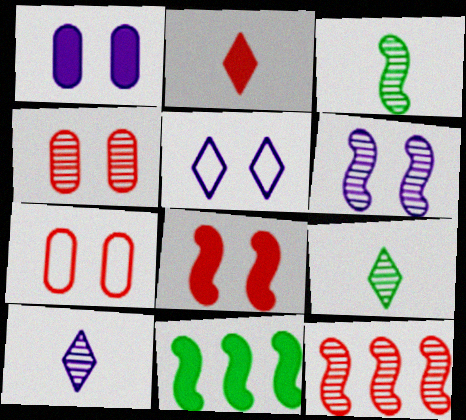[[1, 2, 11], 
[1, 5, 6], 
[2, 7, 12], 
[3, 6, 12], 
[7, 10, 11]]